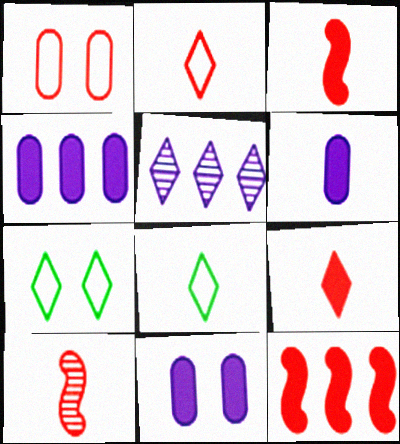[[4, 6, 11], 
[4, 7, 10], 
[5, 7, 9], 
[6, 8, 10]]